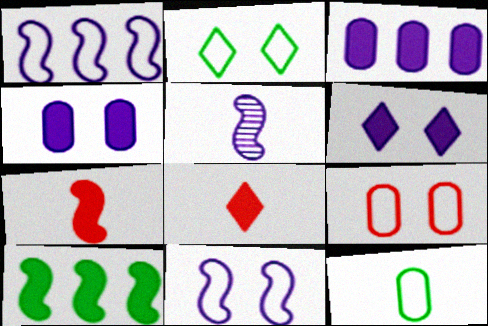[[2, 9, 11], 
[4, 8, 10], 
[5, 8, 12]]